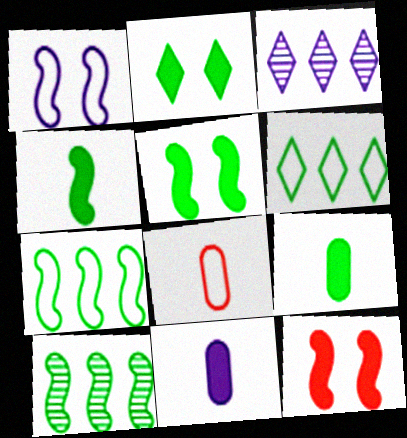[[1, 3, 11], 
[1, 6, 8], 
[3, 5, 8]]